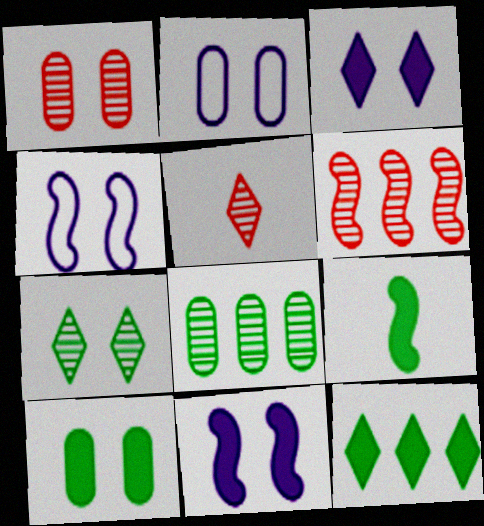[[1, 2, 10], 
[1, 5, 6], 
[4, 6, 9], 
[9, 10, 12]]